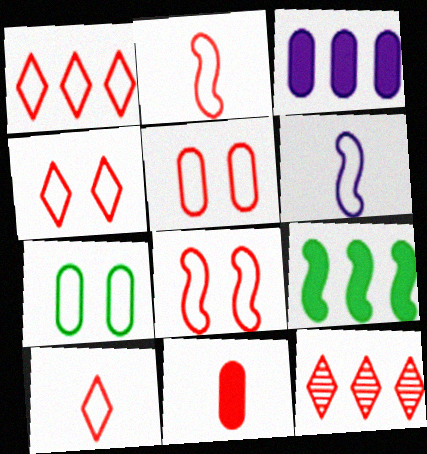[[1, 2, 5], 
[1, 4, 10], 
[1, 6, 7], 
[4, 5, 8], 
[8, 11, 12]]